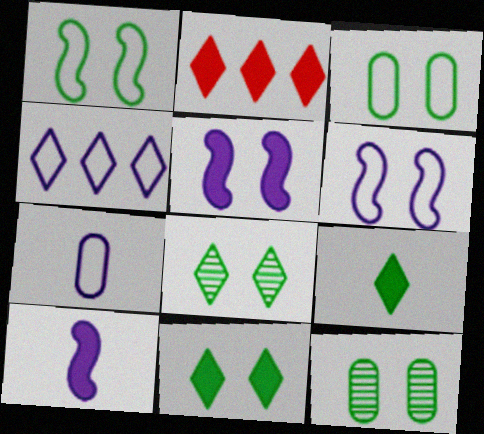[[1, 11, 12], 
[4, 6, 7]]